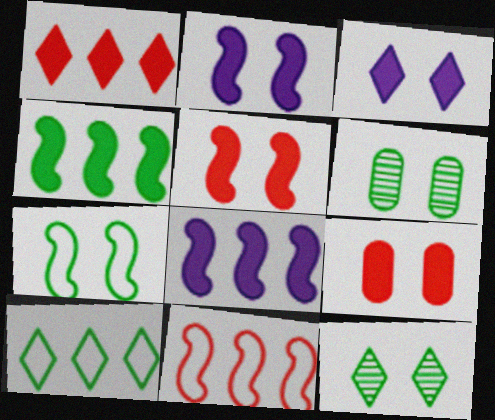[]